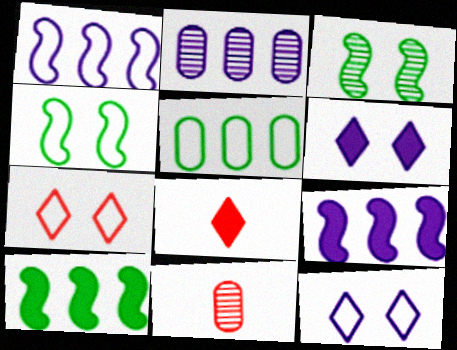[[2, 4, 8], 
[10, 11, 12]]